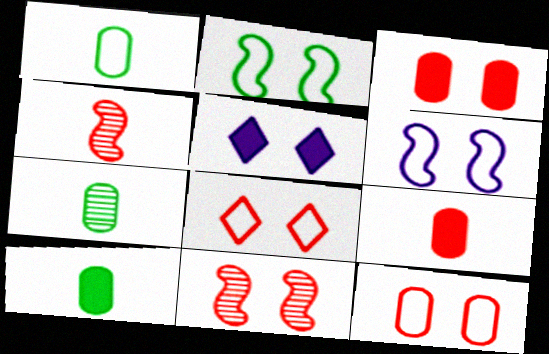[[1, 7, 10], 
[3, 8, 11]]